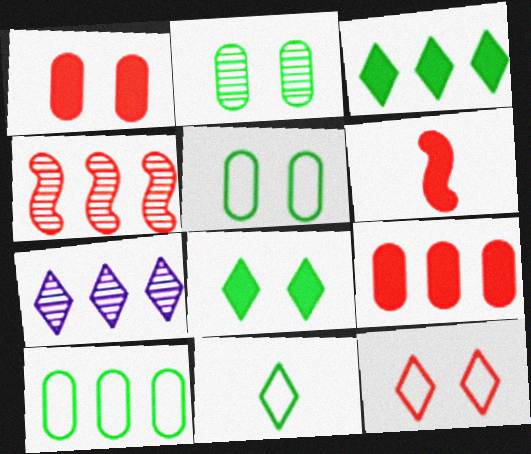[[5, 6, 7]]